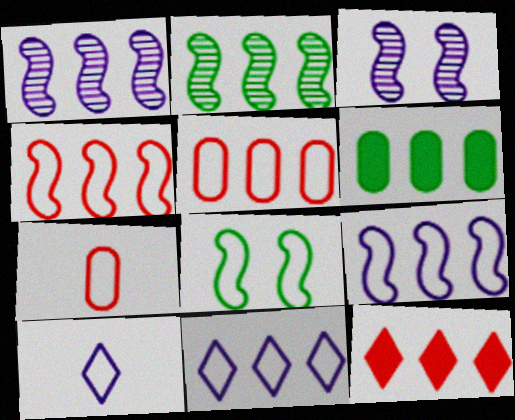[[5, 8, 10], 
[7, 8, 11]]